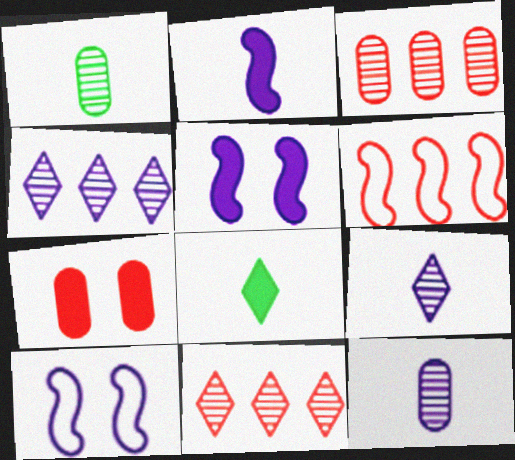[[3, 8, 10]]